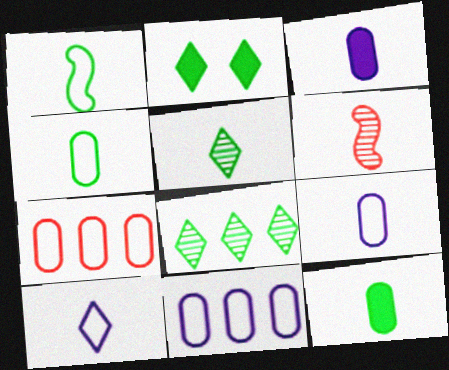[[1, 5, 12], 
[2, 6, 11], 
[6, 10, 12]]